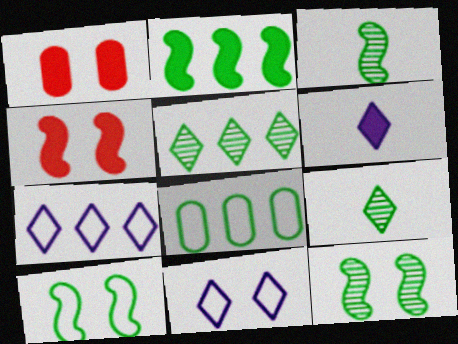[[1, 2, 6], 
[1, 3, 7], 
[1, 11, 12], 
[2, 3, 10], 
[2, 5, 8]]